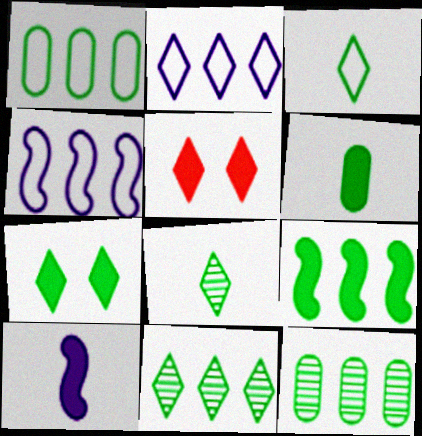[[1, 9, 11], 
[2, 5, 8], 
[3, 7, 11], 
[6, 7, 9]]